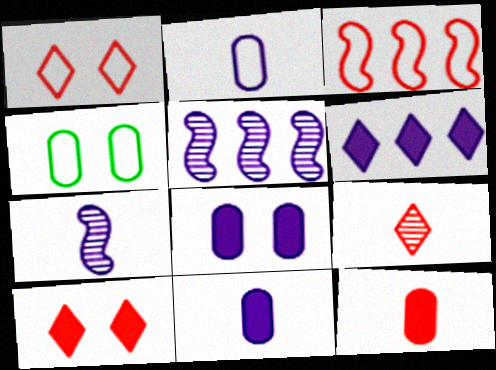[]